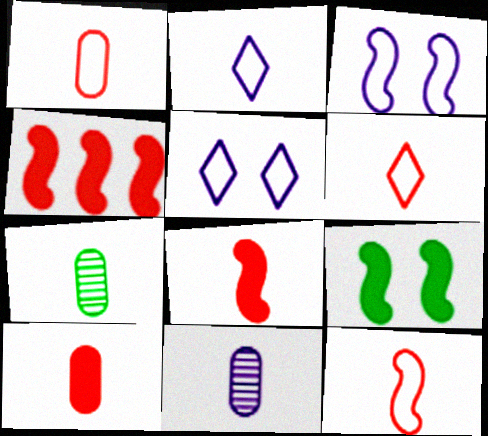[[1, 6, 12], 
[2, 7, 8], 
[4, 5, 7]]